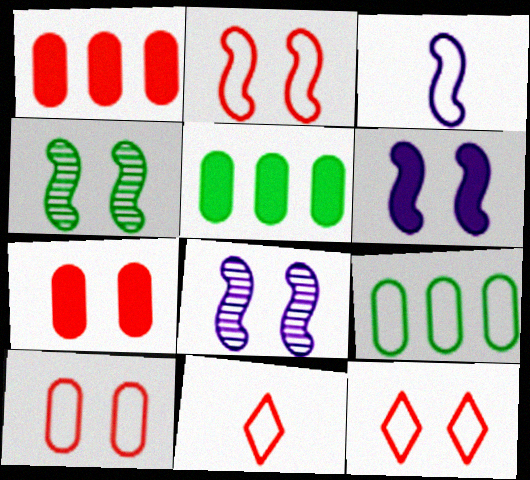[[2, 4, 6], 
[2, 10, 12], 
[3, 9, 12], 
[5, 8, 11]]